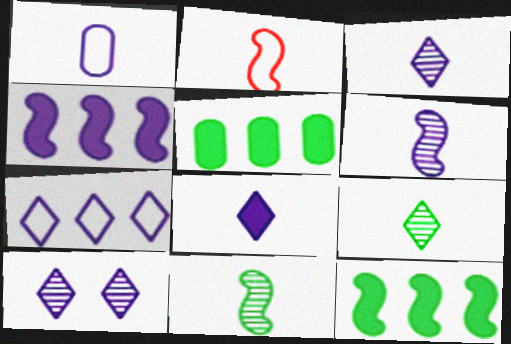[[1, 4, 10], 
[1, 6, 8], 
[2, 5, 10], 
[7, 8, 10]]